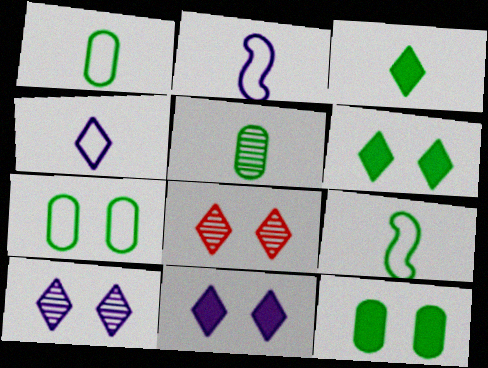[[3, 5, 9]]